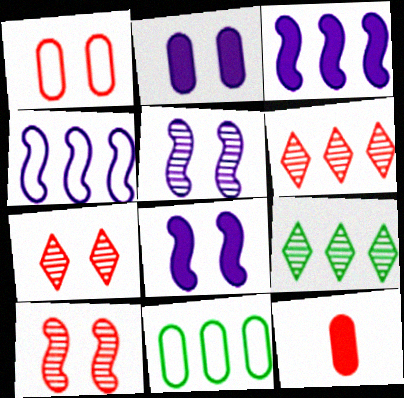[[3, 6, 11]]